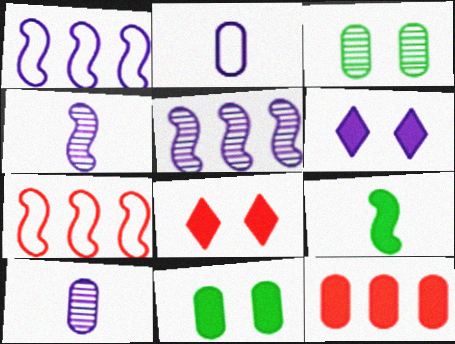[[1, 6, 10], 
[2, 3, 12], 
[2, 5, 6], 
[6, 9, 12]]